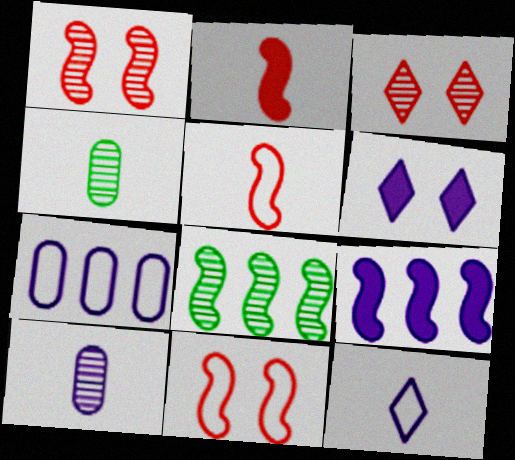[[2, 4, 12], 
[3, 8, 10]]